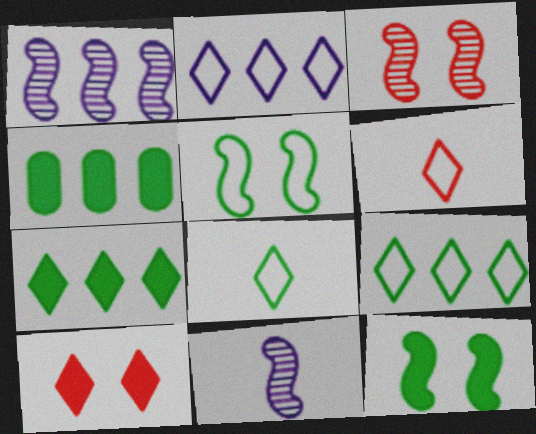[]